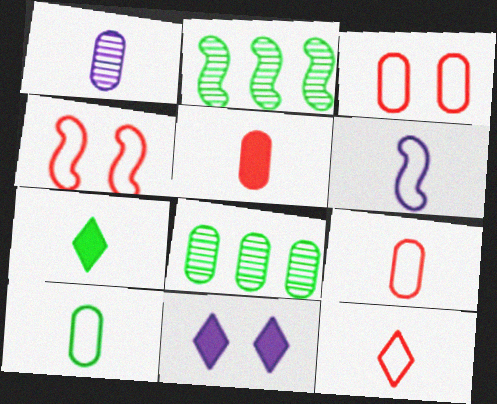[[1, 5, 10], 
[2, 9, 11], 
[6, 10, 12]]